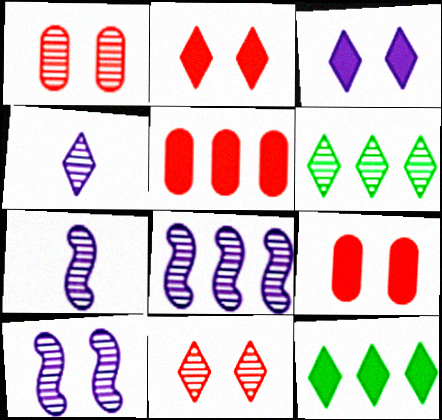[[1, 6, 7], 
[4, 6, 11], 
[7, 8, 10]]